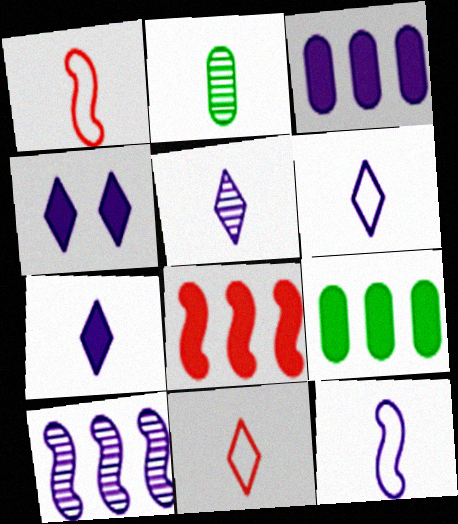[[1, 2, 7], 
[5, 6, 7]]